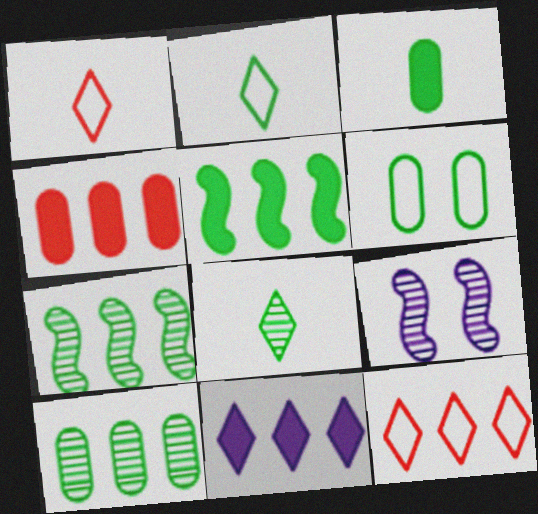[[2, 4, 9], 
[3, 6, 10], 
[3, 9, 12], 
[4, 5, 11], 
[5, 6, 8]]